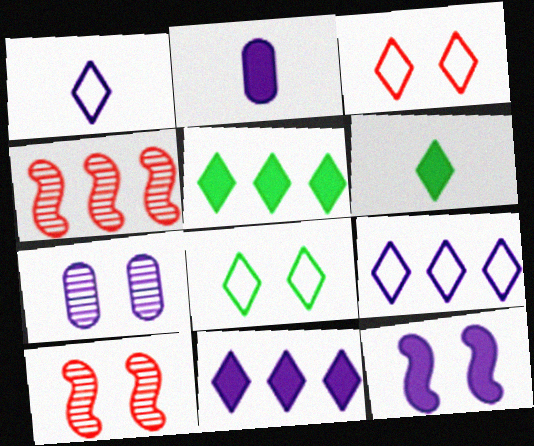[[2, 4, 8], 
[2, 11, 12]]